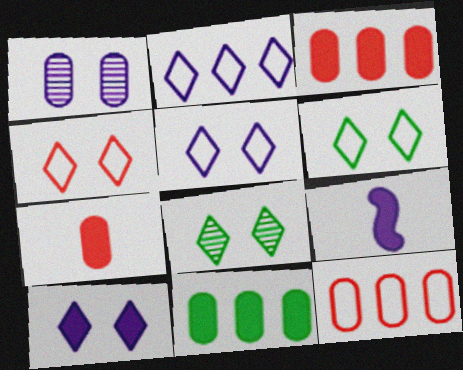[[1, 2, 9], 
[4, 5, 6], 
[4, 8, 10], 
[8, 9, 12]]